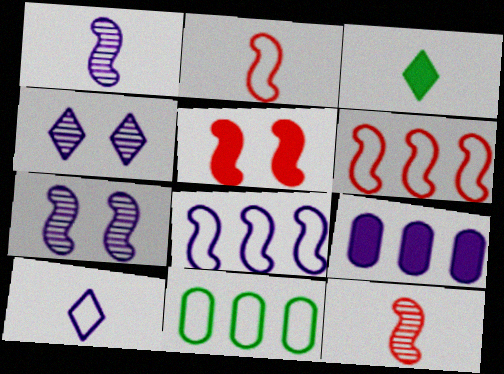[[3, 5, 9], 
[5, 6, 12], 
[7, 9, 10]]